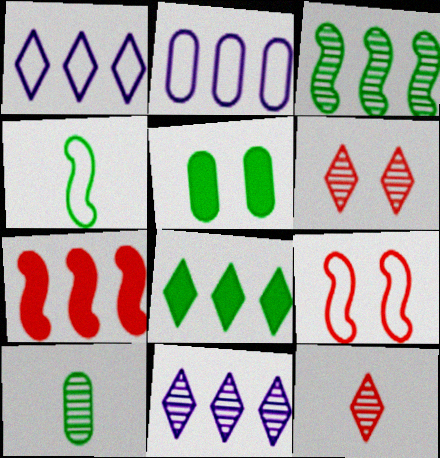[]